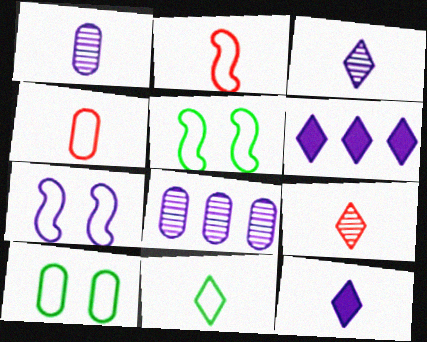[[1, 6, 7], 
[7, 8, 12], 
[9, 11, 12]]